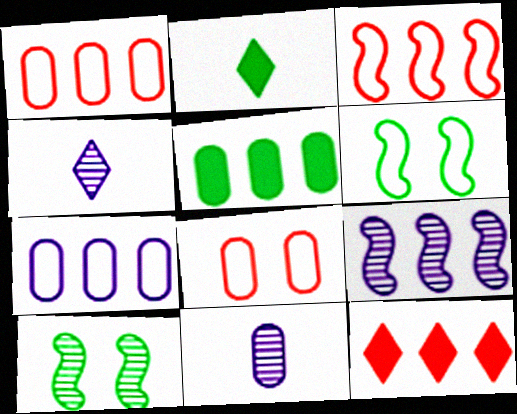[[2, 8, 9], 
[5, 8, 11], 
[6, 11, 12]]